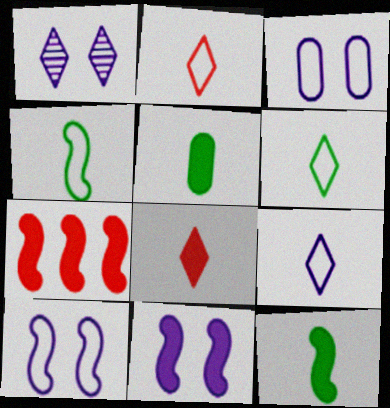[[1, 3, 11], 
[2, 6, 9], 
[7, 11, 12]]